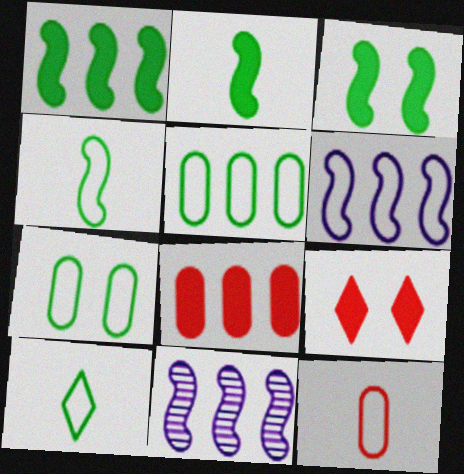[[1, 2, 3]]